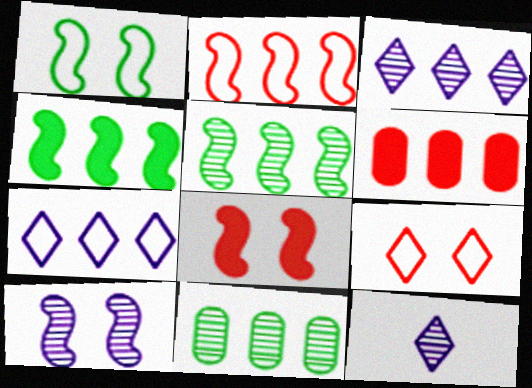[[1, 6, 12], 
[1, 8, 10], 
[5, 6, 7]]